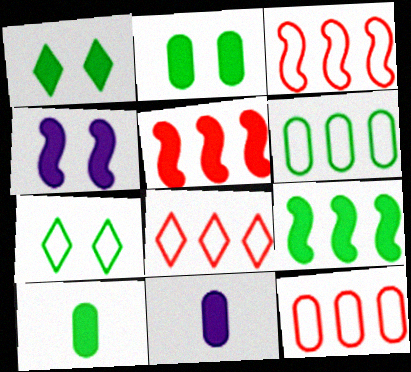[[1, 5, 11], 
[1, 9, 10], 
[3, 8, 12]]